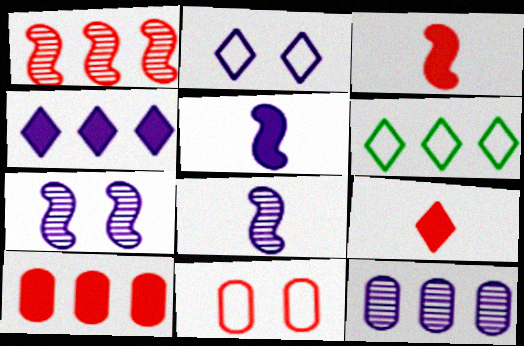[[1, 9, 11], 
[2, 5, 12]]